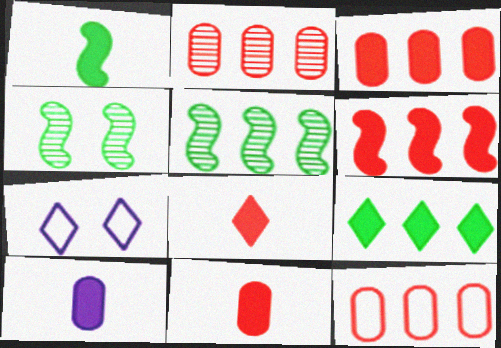[[1, 2, 7], 
[1, 8, 10], 
[2, 3, 12], 
[5, 7, 11]]